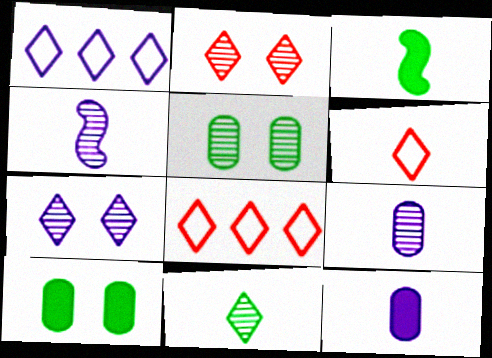[[3, 6, 9], 
[4, 8, 10]]